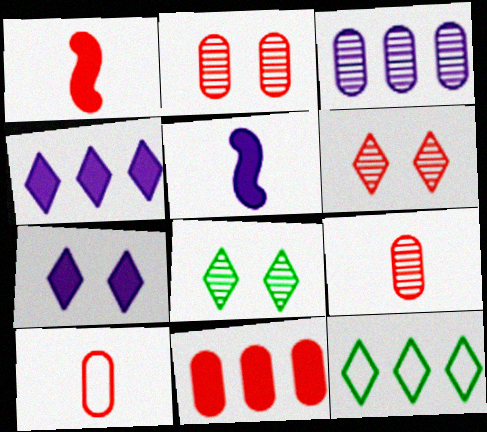[[2, 5, 12], 
[2, 10, 11]]